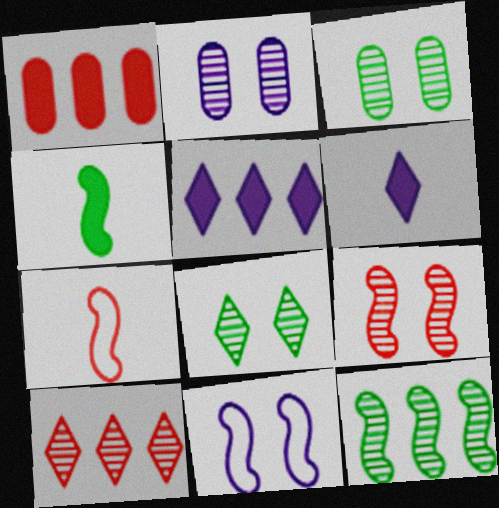[[2, 8, 9], 
[3, 5, 7]]